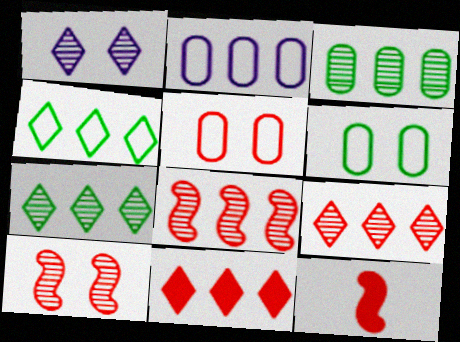[[5, 9, 12]]